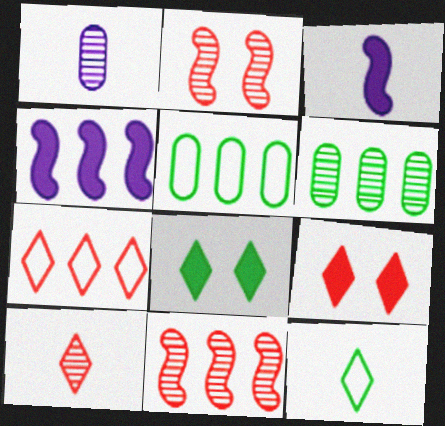[[4, 6, 7], 
[7, 9, 10]]